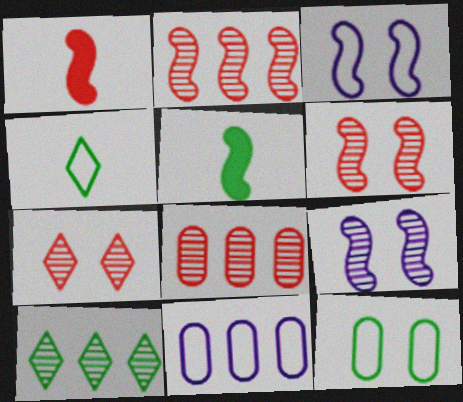[[2, 3, 5], 
[5, 7, 11], 
[5, 10, 12]]